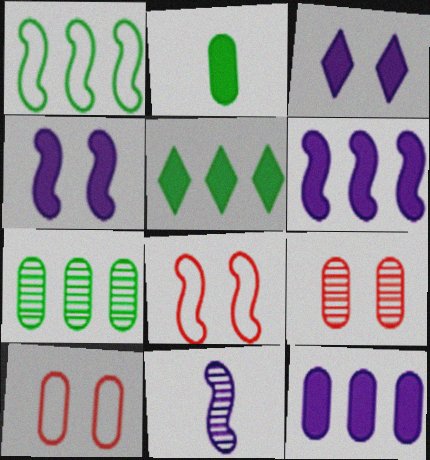[[1, 5, 7], 
[5, 10, 11]]